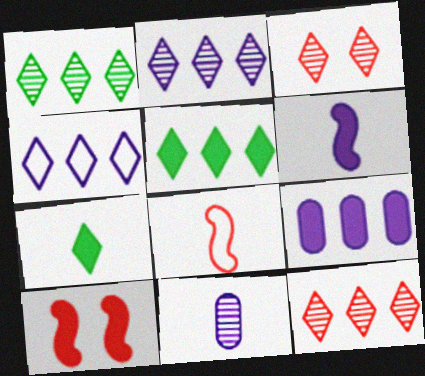[[1, 2, 12], 
[3, 4, 7], 
[4, 5, 12], 
[7, 8, 11], 
[7, 9, 10]]